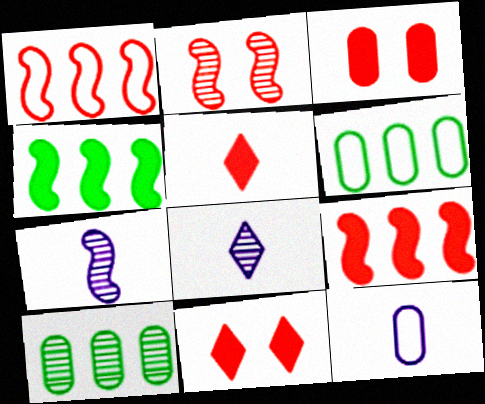[[2, 8, 10], 
[3, 5, 9], 
[3, 10, 12], 
[6, 7, 11]]